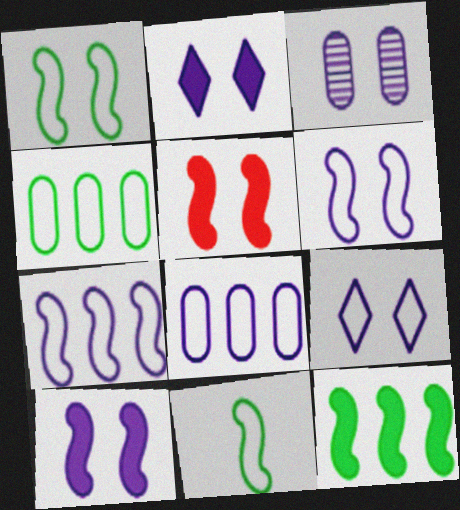[[2, 3, 6], 
[3, 9, 10]]